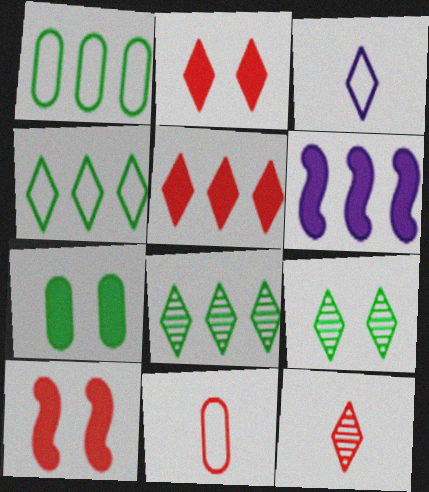[[2, 3, 8], 
[3, 5, 9], 
[6, 9, 11]]